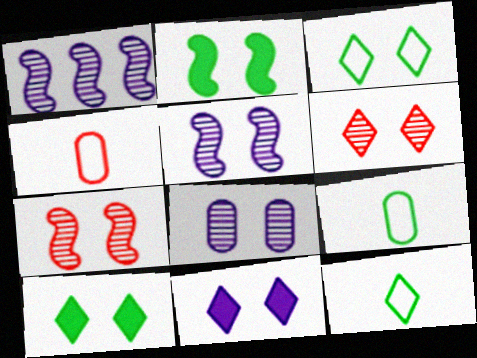[[1, 4, 10], 
[3, 6, 11]]